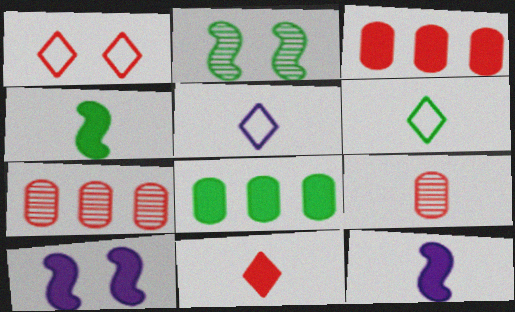[[2, 3, 5], 
[2, 6, 8], 
[4, 5, 9], 
[6, 7, 10], 
[6, 9, 12], 
[8, 10, 11]]